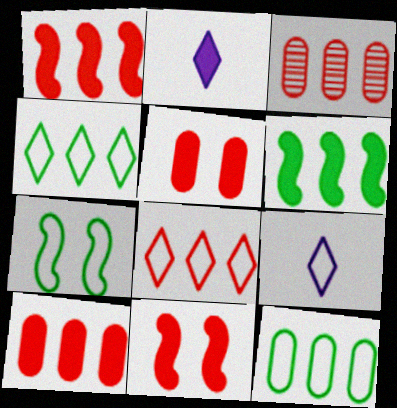[[1, 3, 8], 
[2, 3, 7], 
[2, 5, 6]]